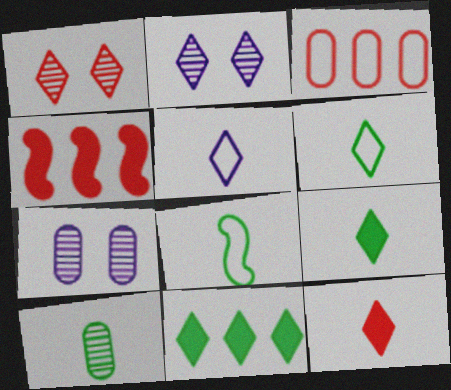[[1, 5, 11], 
[4, 6, 7], 
[8, 9, 10]]